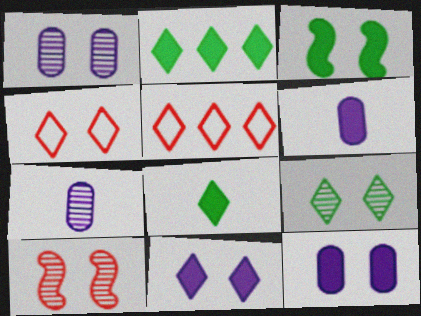[[1, 3, 4], 
[1, 9, 10], 
[3, 5, 7], 
[4, 9, 11]]